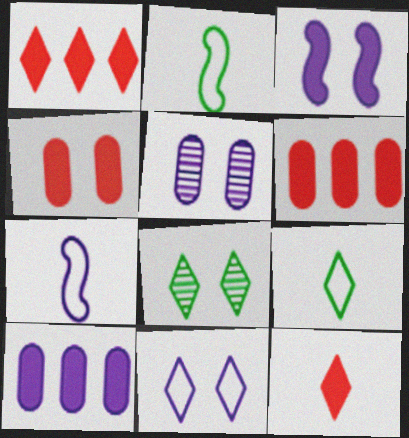[[1, 2, 5], 
[3, 5, 11], 
[6, 7, 8]]